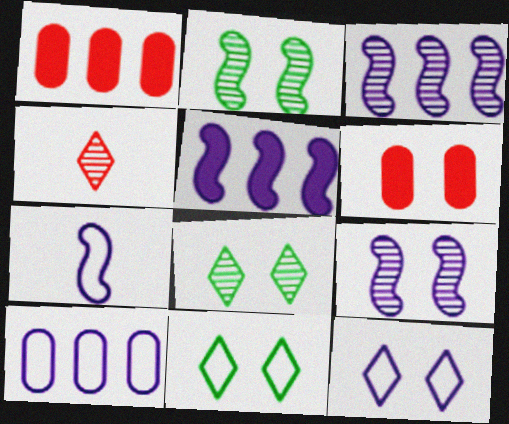[[1, 7, 8], 
[2, 6, 12], 
[5, 7, 9], 
[6, 9, 11], 
[7, 10, 12]]